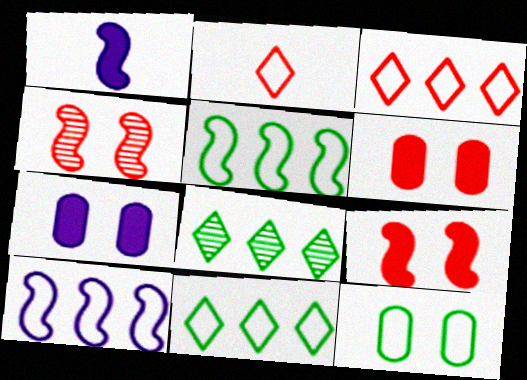[[1, 4, 5], 
[2, 10, 12]]